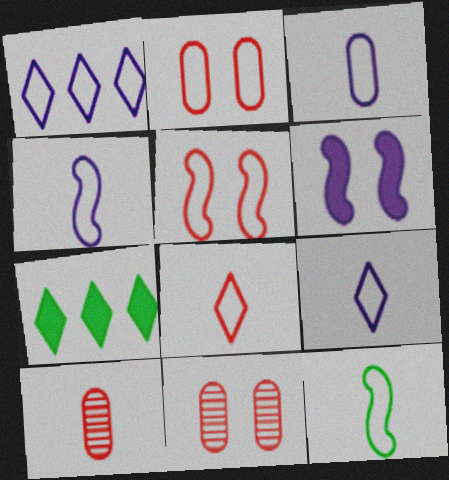[[1, 2, 12], 
[3, 4, 9], 
[3, 8, 12], 
[4, 7, 11]]